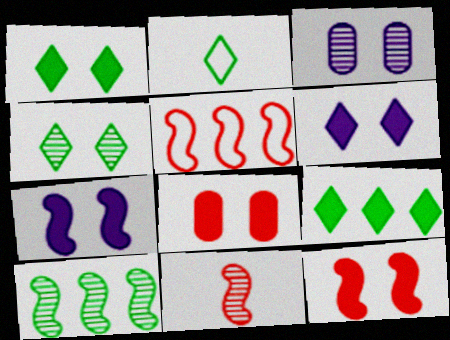[[1, 7, 8], 
[2, 4, 9], 
[5, 11, 12]]